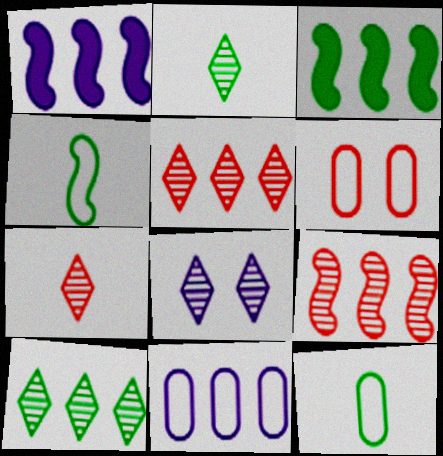[[1, 2, 6], 
[2, 5, 8], 
[3, 5, 11], 
[6, 11, 12], 
[7, 8, 10]]